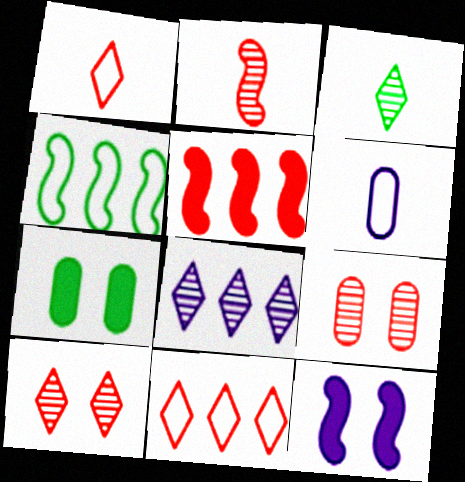[[1, 5, 9], 
[2, 4, 12], 
[3, 4, 7], 
[3, 8, 10], 
[6, 8, 12]]